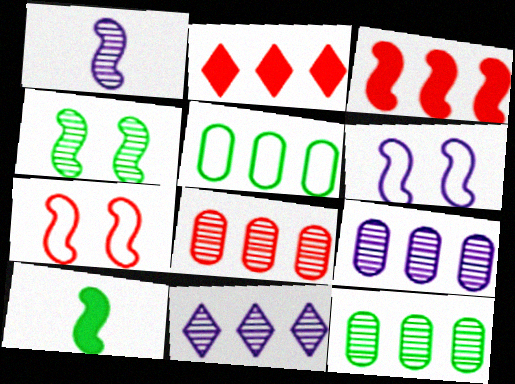[[3, 5, 11], 
[8, 9, 12]]